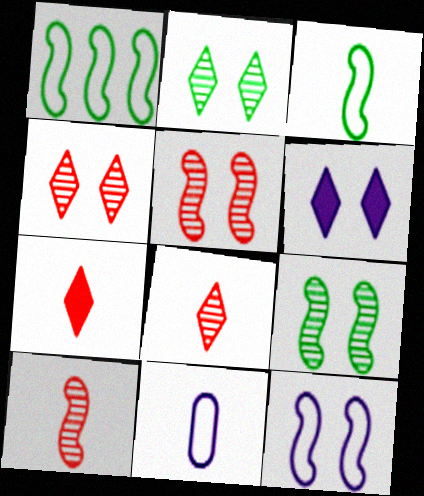[]